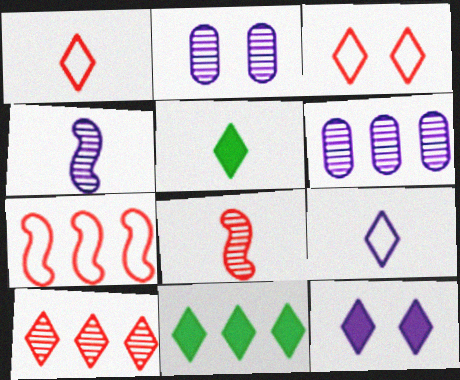[[2, 5, 7], 
[6, 7, 11]]